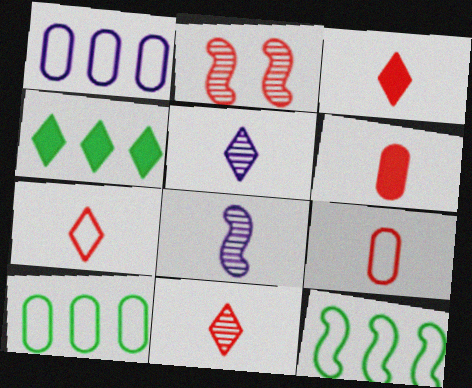[[3, 7, 11]]